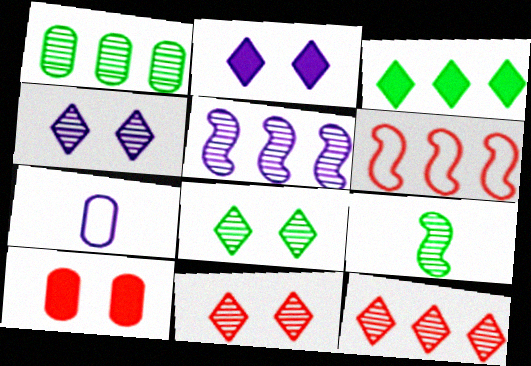[[1, 5, 12], 
[1, 7, 10], 
[1, 8, 9], 
[2, 5, 7], 
[4, 8, 11]]